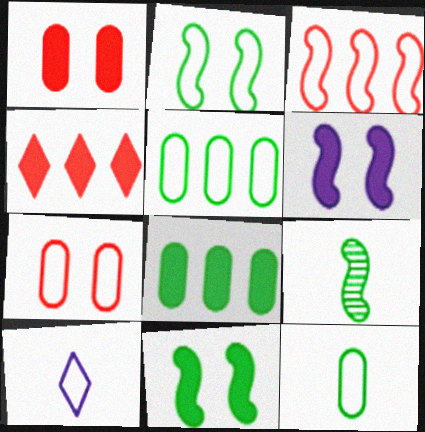[[3, 6, 9]]